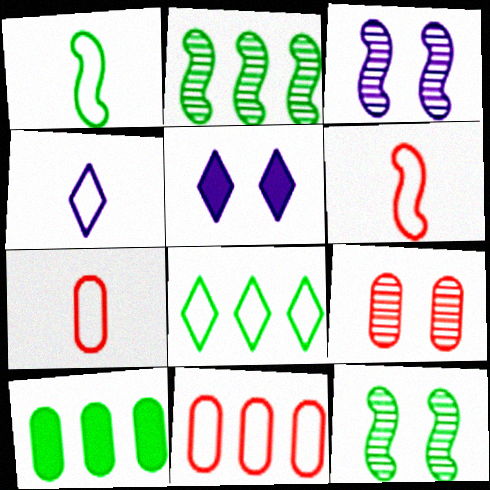[[1, 4, 7], 
[2, 5, 7], 
[2, 8, 10]]